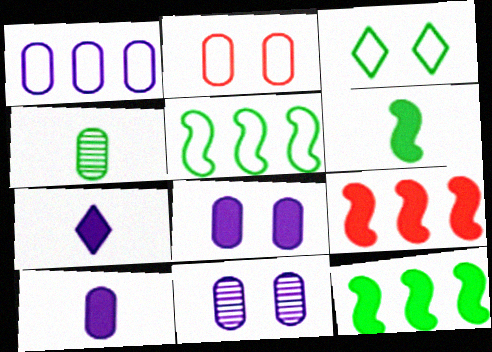[[1, 10, 11], 
[3, 4, 12]]